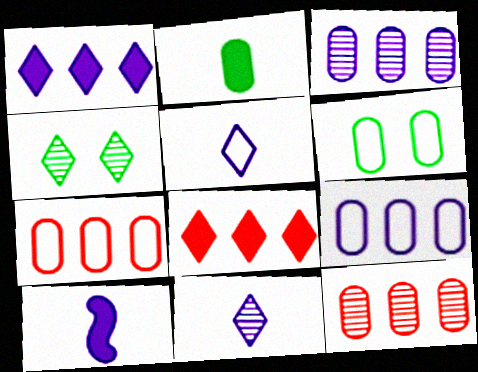[[4, 5, 8], 
[4, 7, 10]]